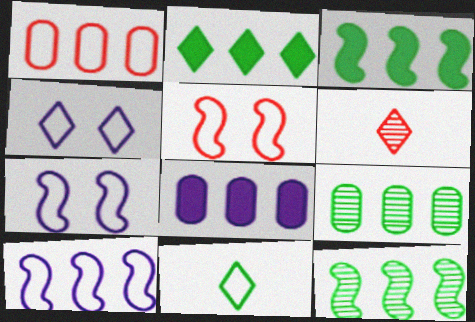[[1, 7, 11], 
[1, 8, 9], 
[2, 4, 6]]